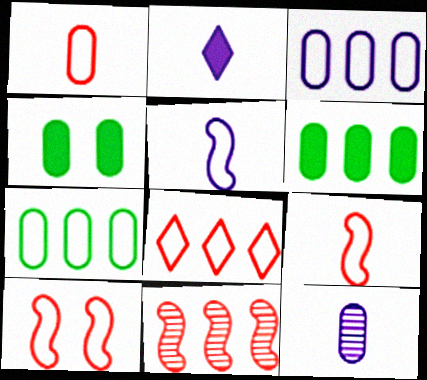[[1, 8, 10], 
[2, 5, 12]]